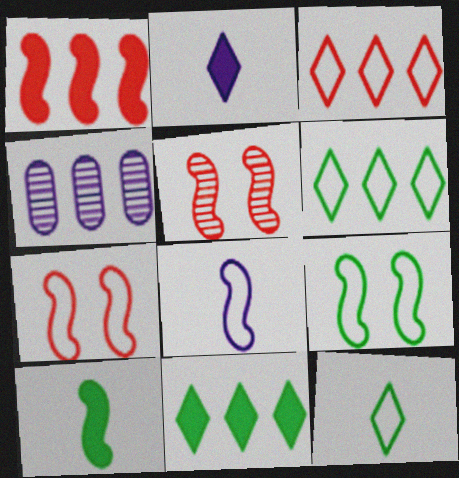[[1, 4, 6]]